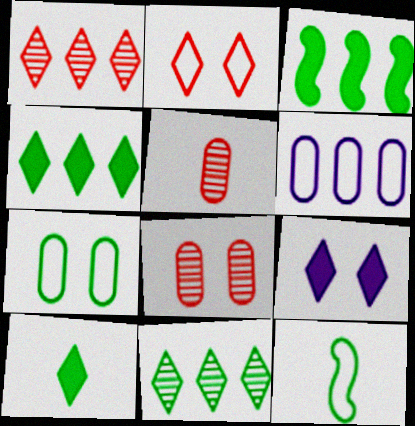[[1, 3, 6], 
[2, 6, 12]]